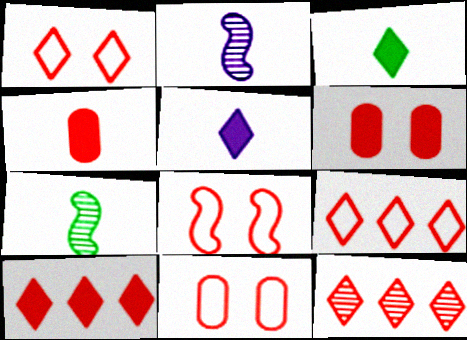[[1, 8, 11], 
[4, 8, 12], 
[9, 10, 12]]